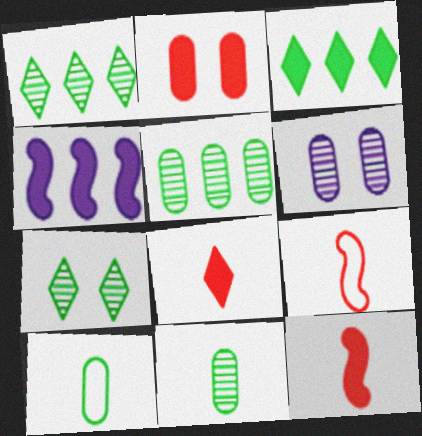[[3, 6, 9]]